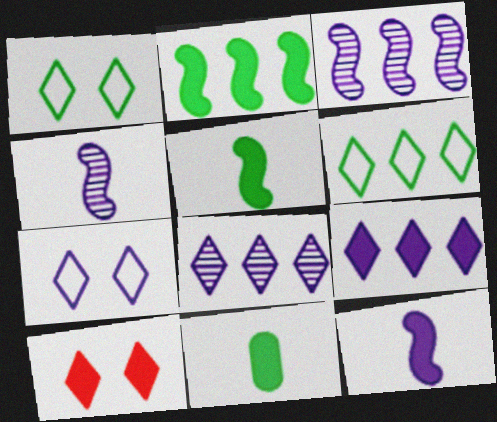[]